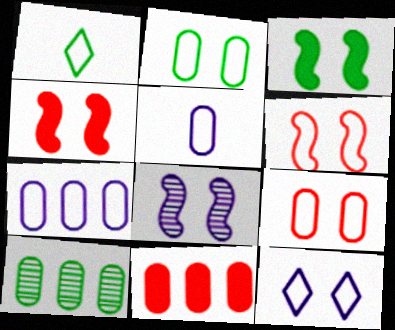[[1, 3, 10], 
[1, 6, 7], 
[1, 8, 11], 
[2, 6, 12], 
[3, 6, 8], 
[7, 10, 11]]